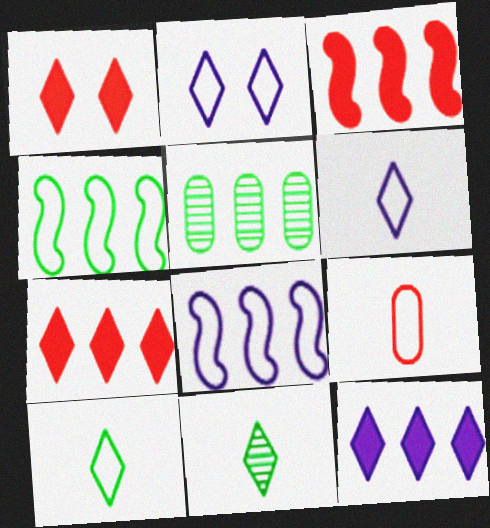[[2, 4, 9], 
[2, 7, 11], 
[5, 7, 8]]